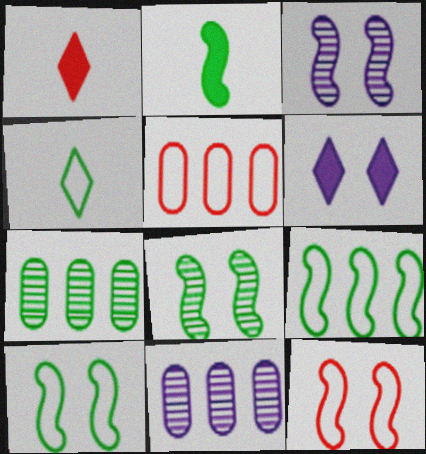[[1, 10, 11], 
[2, 8, 9]]